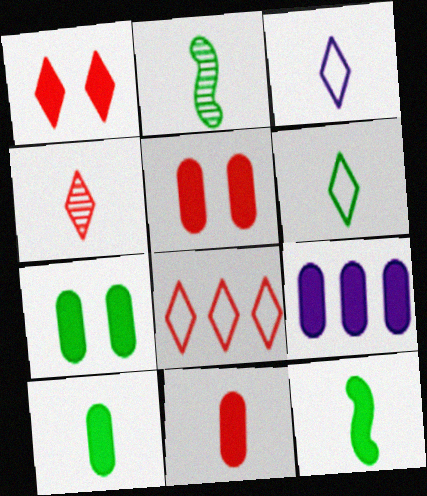[[1, 4, 8], 
[1, 9, 12], 
[2, 3, 11], 
[2, 6, 10], 
[5, 9, 10], 
[7, 9, 11]]